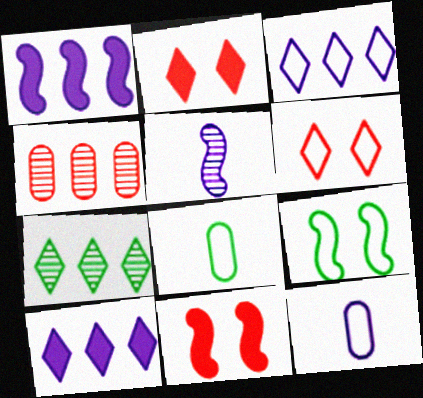[[7, 11, 12]]